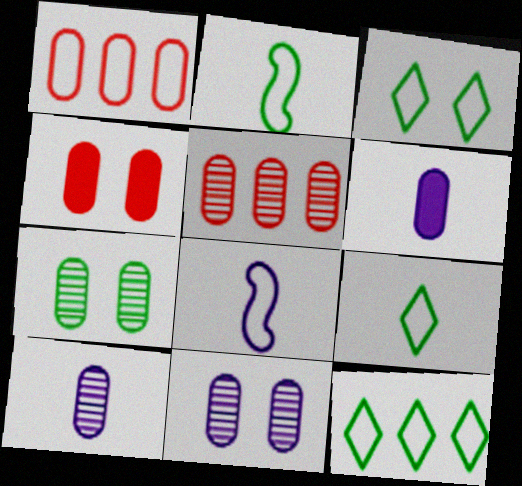[[1, 3, 8], 
[1, 6, 7], 
[3, 9, 12], 
[5, 7, 10]]